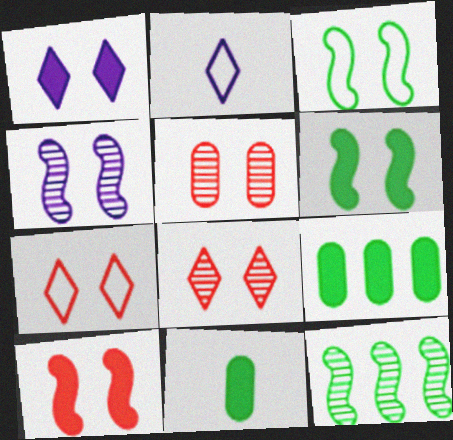[[1, 3, 5], 
[3, 4, 10], 
[5, 7, 10]]